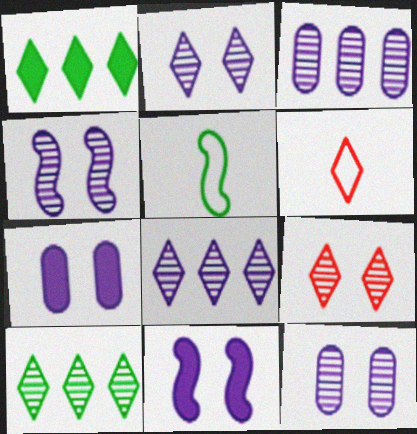[[1, 2, 6], 
[2, 4, 12]]